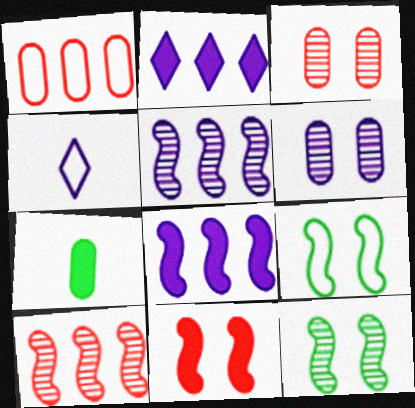[[1, 4, 9], 
[1, 6, 7], 
[2, 7, 11], 
[4, 6, 8]]